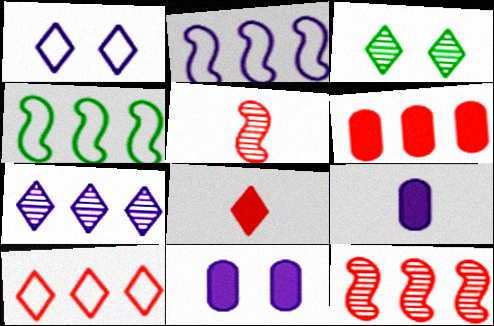[[4, 6, 7], 
[6, 10, 12]]